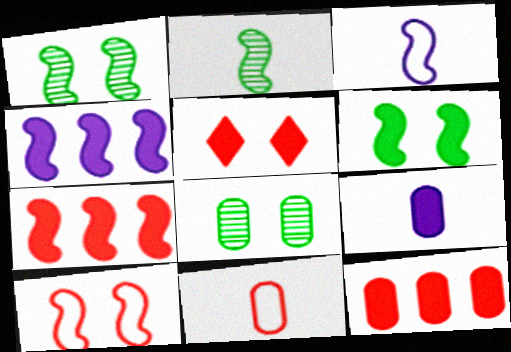[[1, 3, 7], 
[2, 4, 10]]